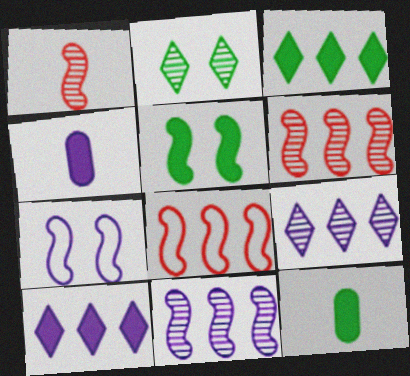[[2, 4, 8], 
[3, 5, 12], 
[4, 7, 9]]